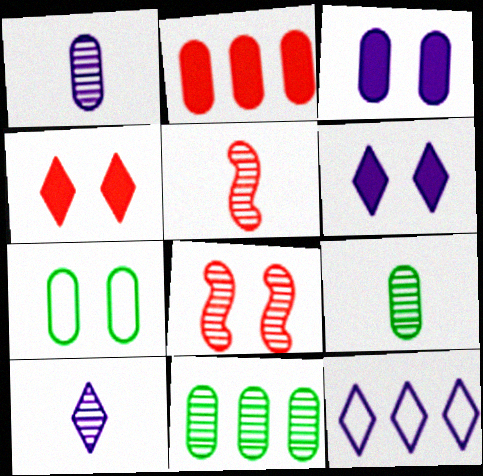[[1, 2, 7], 
[5, 9, 10], 
[6, 7, 8], 
[6, 10, 12], 
[8, 10, 11]]